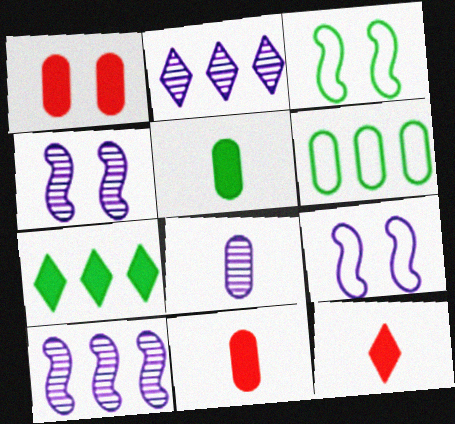[[1, 6, 8], 
[2, 3, 11], 
[2, 4, 8], 
[4, 6, 12]]